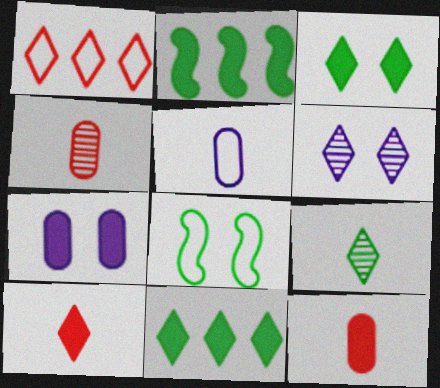[[1, 5, 8], 
[2, 7, 10]]